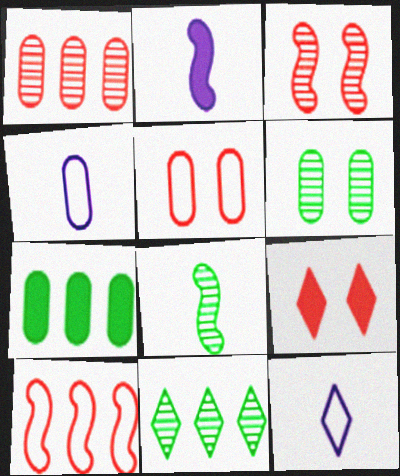[[2, 5, 11], 
[2, 7, 9], 
[3, 5, 9], 
[3, 7, 12], 
[6, 8, 11], 
[9, 11, 12]]